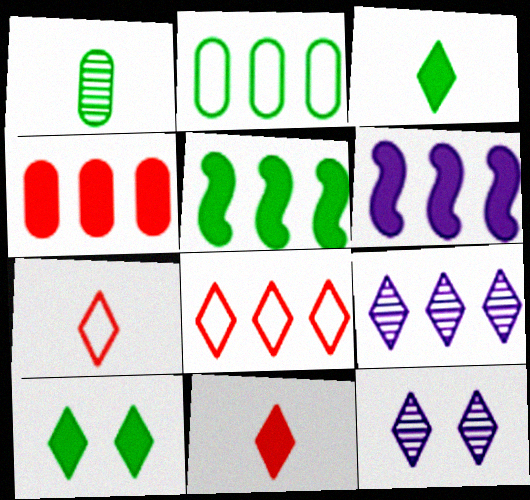[[3, 8, 12], 
[7, 9, 10]]